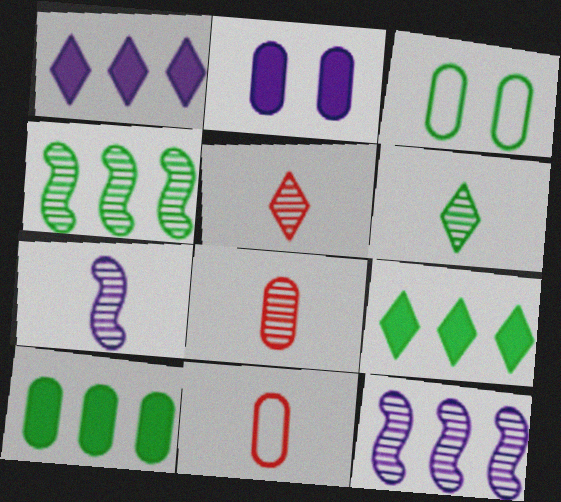[[6, 7, 8]]